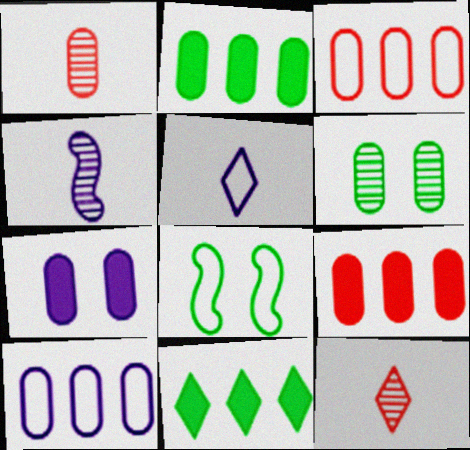[[3, 5, 8]]